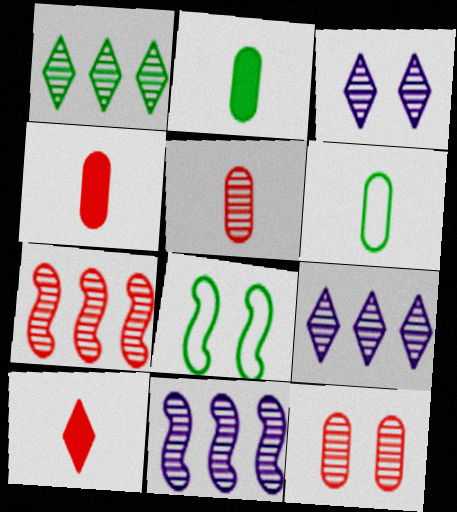[[1, 2, 8], 
[4, 8, 9]]